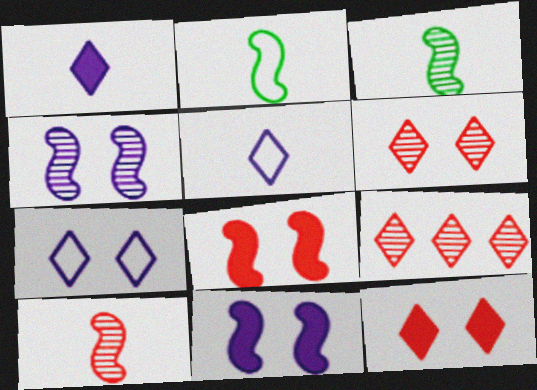[]